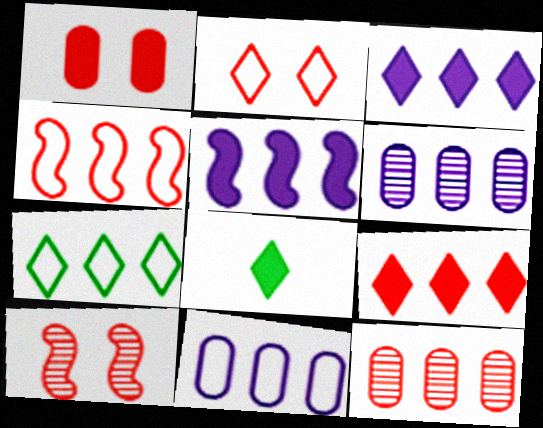[[1, 2, 10], 
[1, 5, 8], 
[4, 7, 11], 
[4, 9, 12], 
[5, 7, 12], 
[8, 10, 11]]